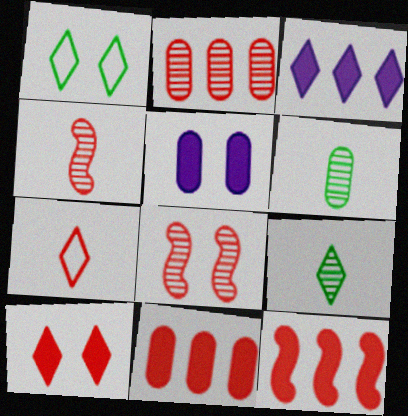[[1, 5, 8], 
[7, 8, 11]]